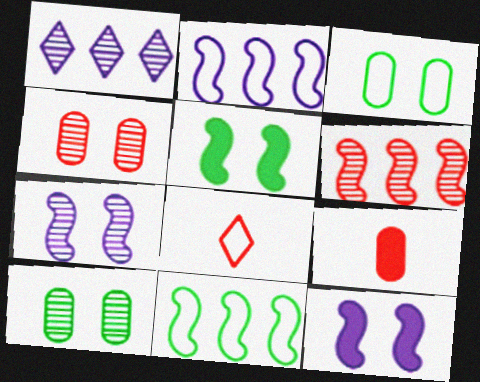[[2, 3, 8]]